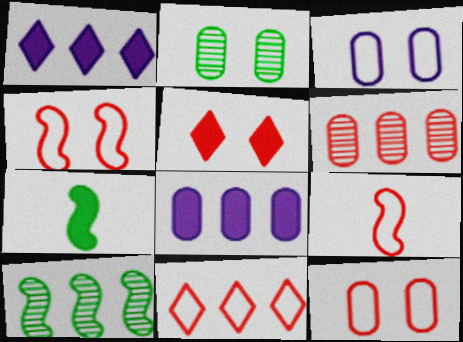[[1, 2, 9], 
[5, 6, 9], 
[5, 7, 8], 
[8, 10, 11], 
[9, 11, 12]]